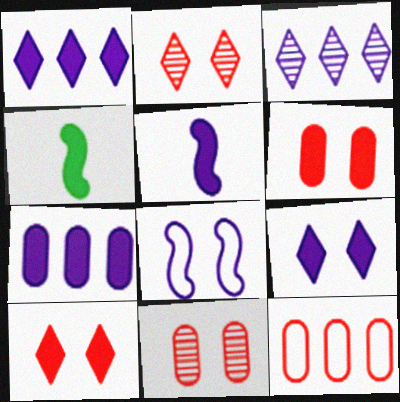[[1, 4, 6], 
[4, 7, 10], 
[5, 7, 9]]